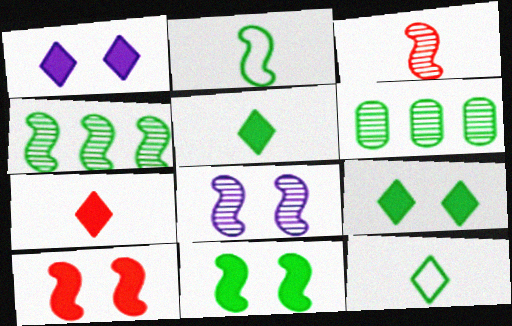[[2, 4, 11], 
[2, 6, 9], 
[3, 4, 8], 
[6, 11, 12]]